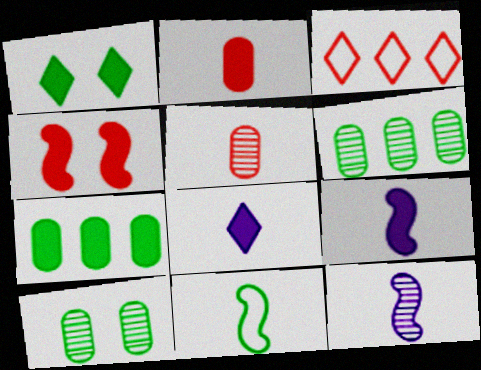[[1, 6, 11], 
[3, 4, 5], 
[3, 9, 10], 
[4, 7, 8], 
[5, 8, 11]]